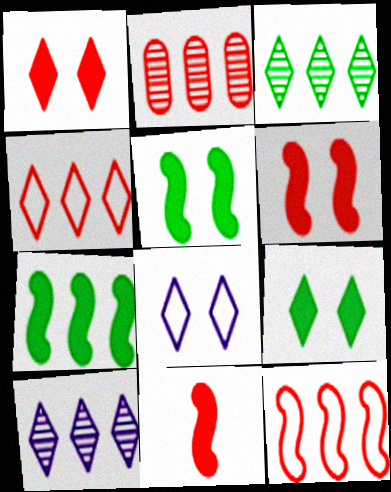[]